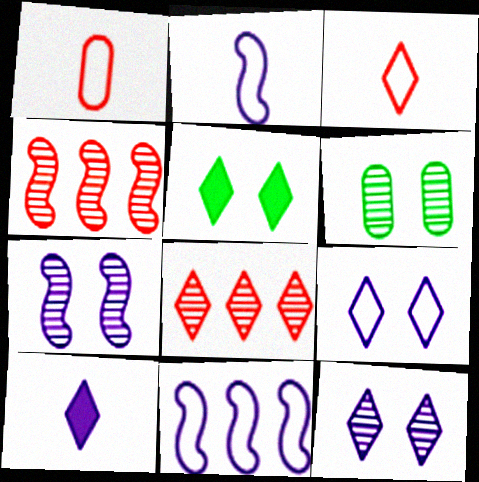[]